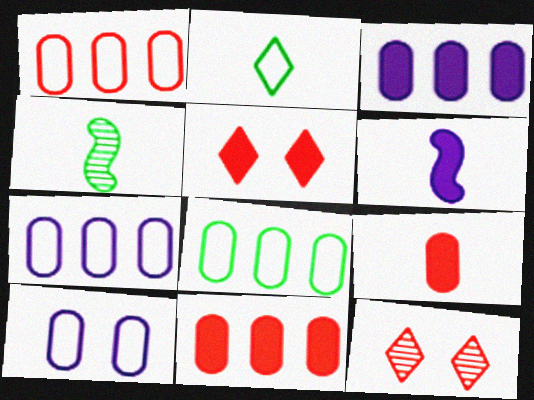[[1, 7, 8], 
[4, 5, 7], 
[6, 8, 12]]